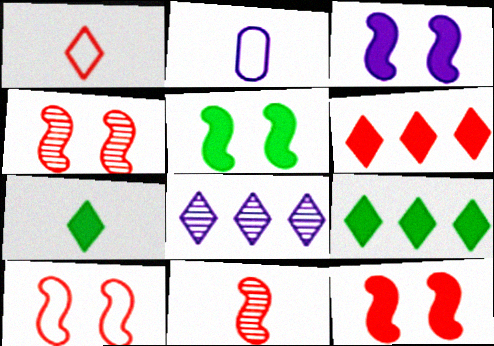[[2, 3, 8], 
[2, 4, 9], 
[2, 7, 11], 
[3, 5, 12], 
[4, 10, 12]]